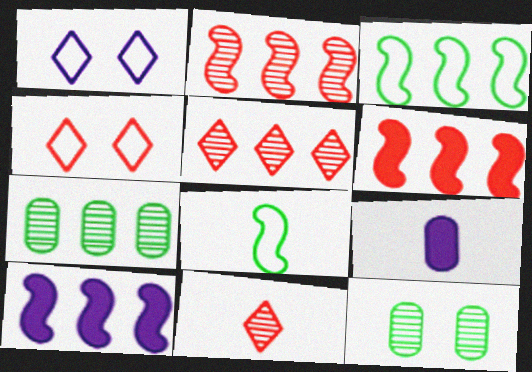[[2, 3, 10], 
[8, 9, 11]]